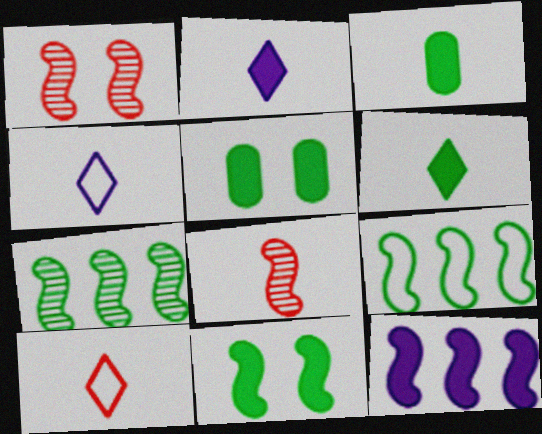[[3, 4, 8]]